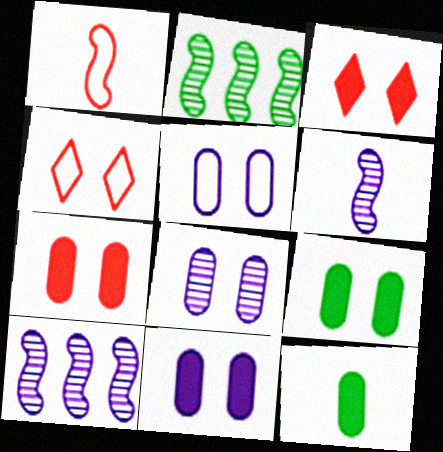[[4, 10, 12], 
[5, 8, 11], 
[7, 9, 11]]